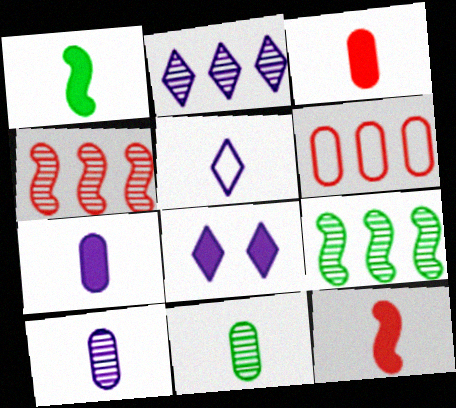[[2, 5, 8], 
[5, 11, 12]]